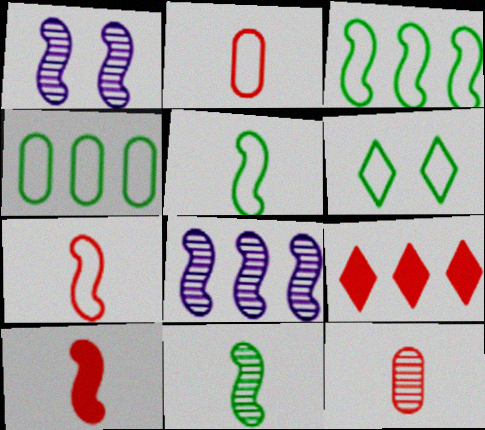[[1, 3, 10], 
[4, 5, 6], 
[4, 8, 9]]